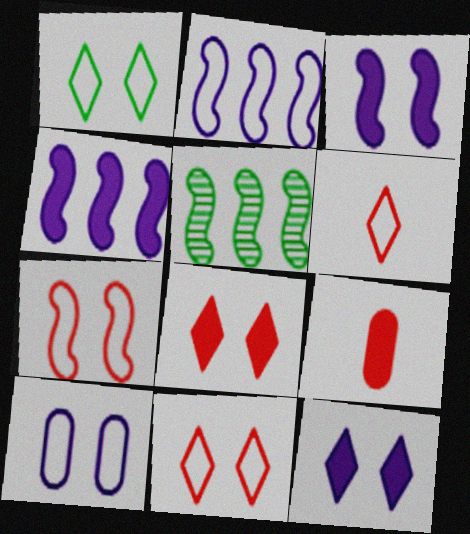[[1, 7, 10]]